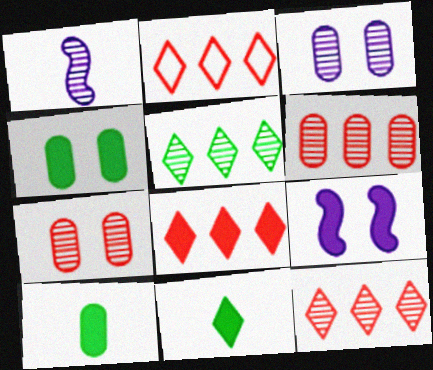[[1, 2, 4], 
[1, 5, 7], 
[2, 8, 12], 
[8, 9, 10]]